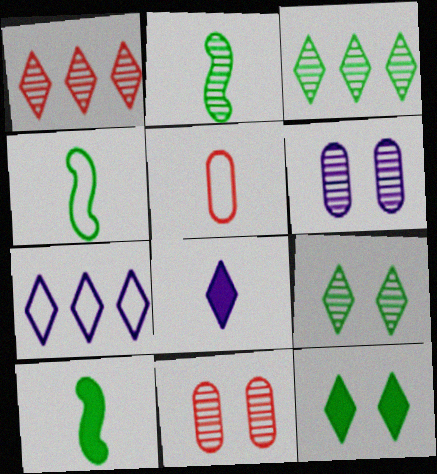[[1, 2, 6], 
[2, 4, 10], 
[2, 5, 8], 
[7, 10, 11]]